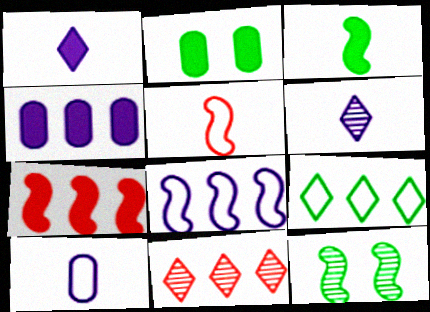[[1, 2, 7]]